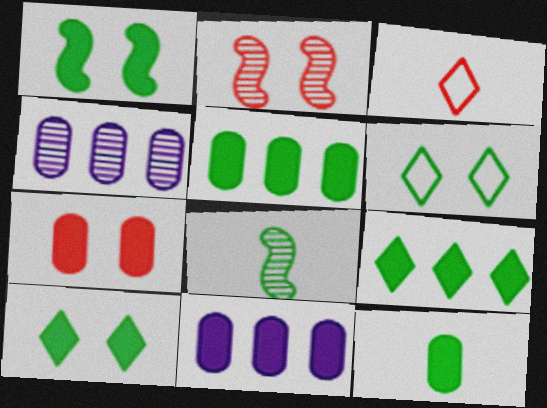[[1, 3, 4], 
[1, 9, 12], 
[5, 6, 8], 
[7, 11, 12]]